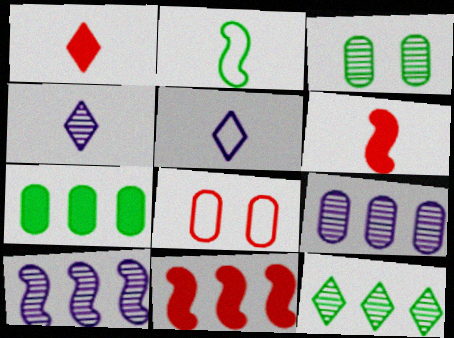[[3, 5, 11]]